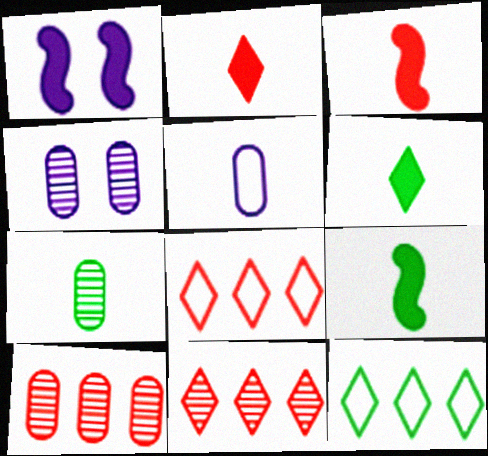[[1, 7, 8], 
[3, 4, 12], 
[4, 7, 10], 
[4, 8, 9]]